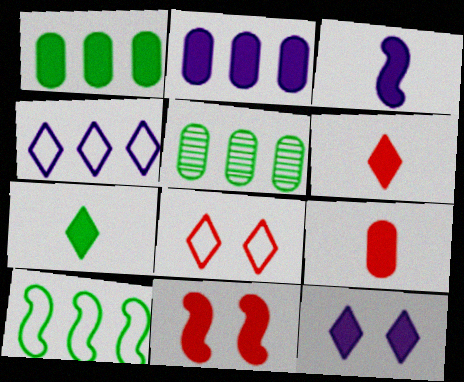[[2, 3, 12], 
[2, 7, 11], 
[3, 5, 8], 
[3, 7, 9]]